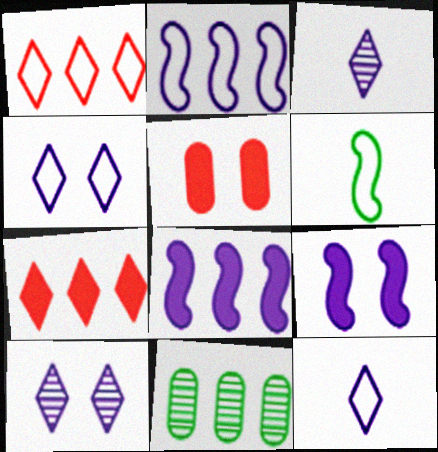[[1, 8, 11], 
[2, 7, 11]]